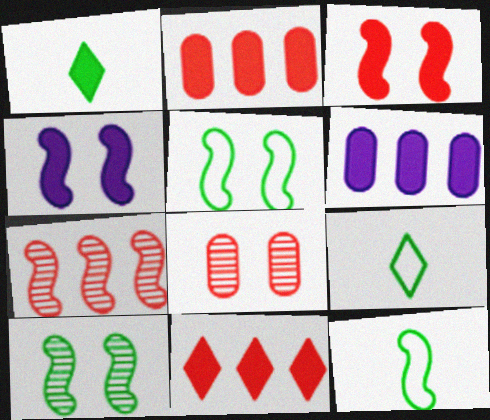[[1, 2, 4], 
[1, 3, 6], 
[4, 7, 12]]